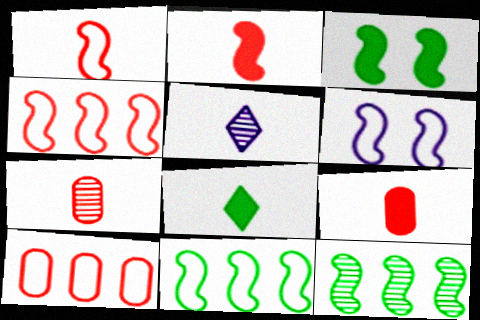[[1, 6, 11], 
[2, 6, 12], 
[3, 5, 10]]